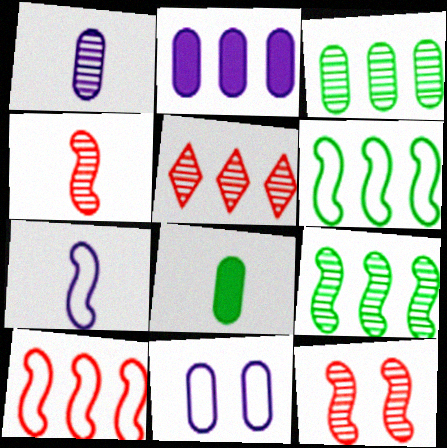[[1, 2, 11], 
[2, 5, 6]]